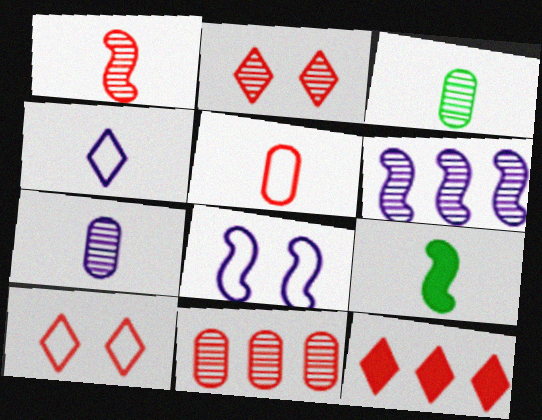[[1, 2, 11], 
[2, 3, 6], 
[3, 8, 12]]